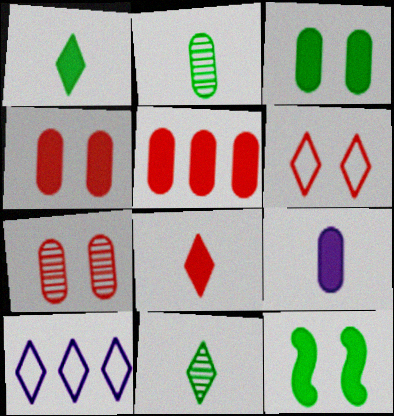[[3, 5, 9]]